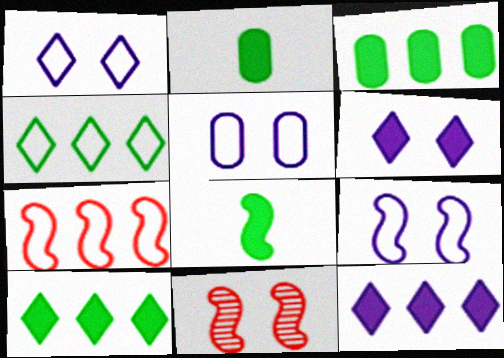[[1, 5, 9]]